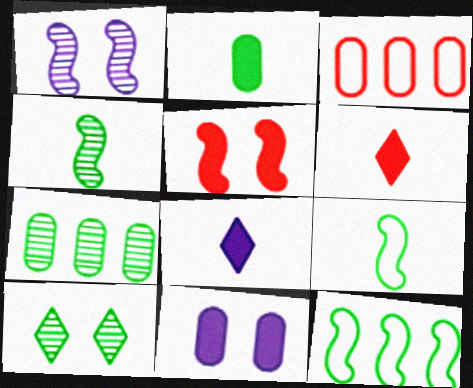[[2, 10, 12], 
[4, 7, 10]]